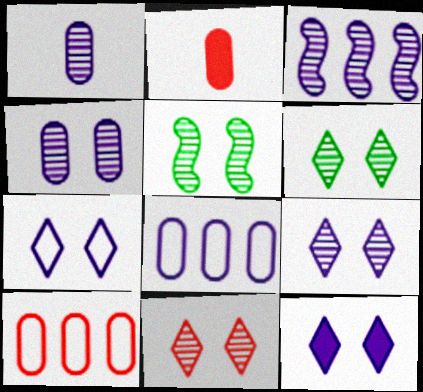[[1, 3, 9], 
[4, 5, 11], 
[6, 9, 11], 
[7, 9, 12]]